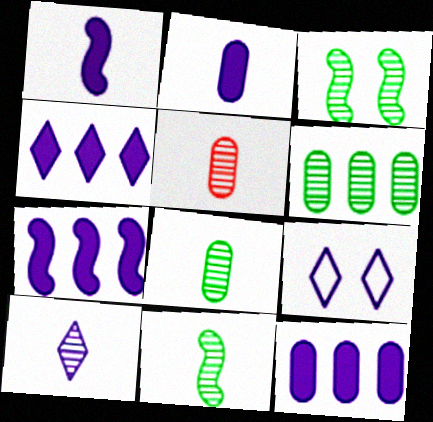[[4, 7, 12], 
[4, 9, 10], 
[5, 10, 11]]